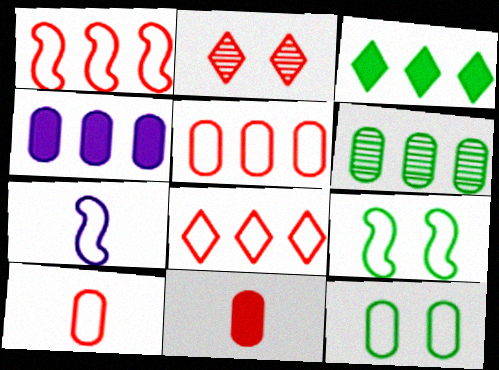[[1, 2, 11], 
[1, 5, 8], 
[1, 7, 9], 
[4, 5, 6], 
[7, 8, 12]]